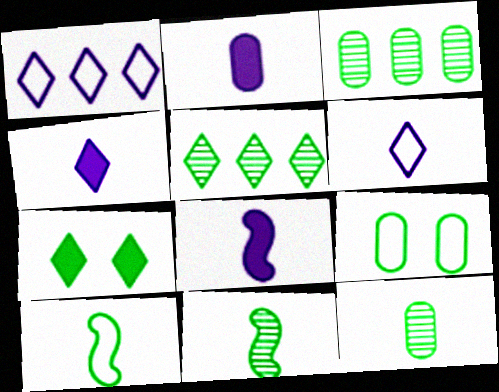[[2, 4, 8], 
[3, 7, 10]]